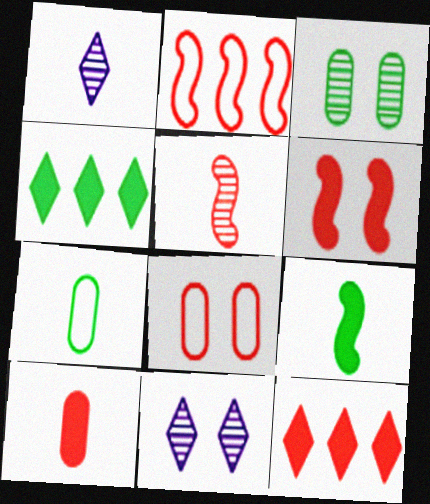[[2, 5, 6], 
[5, 8, 12], 
[6, 10, 12]]